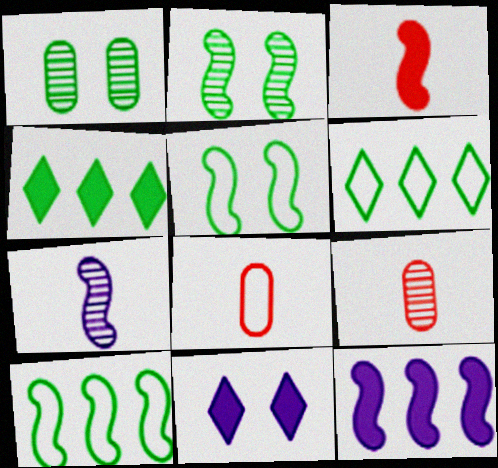[[9, 10, 11]]